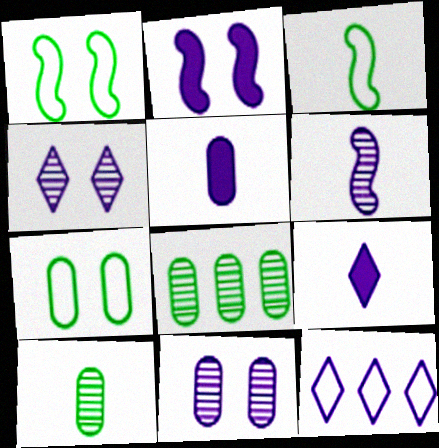[[4, 9, 12]]